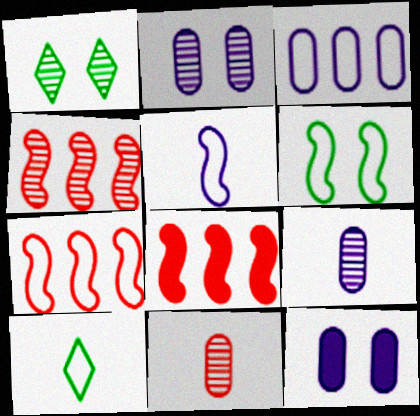[[1, 4, 9], 
[2, 8, 10], 
[3, 9, 12], 
[4, 7, 8], 
[4, 10, 12], 
[5, 6, 7]]